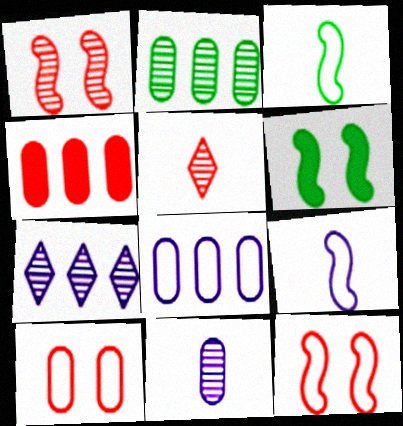[[2, 4, 8], 
[4, 5, 12], 
[5, 6, 8]]